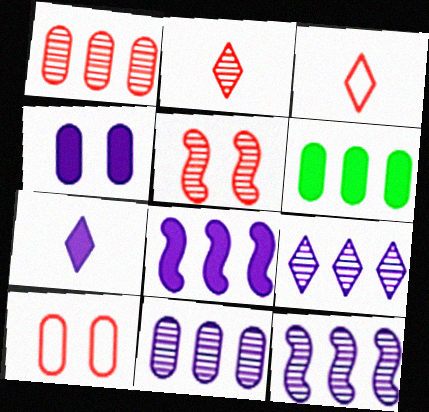[[1, 2, 5], 
[4, 7, 8], 
[9, 11, 12]]